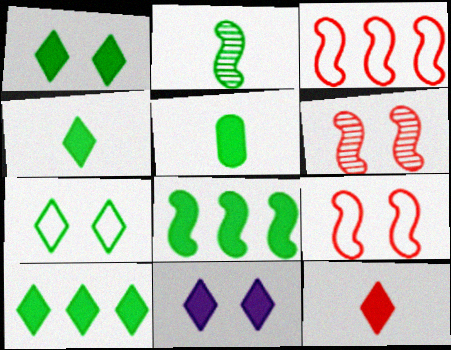[[1, 4, 10], 
[1, 5, 8], 
[10, 11, 12]]